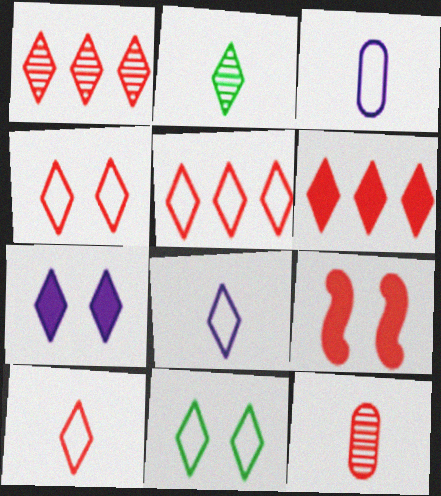[[1, 5, 6], 
[2, 5, 7], 
[4, 5, 10], 
[5, 8, 11], 
[5, 9, 12]]